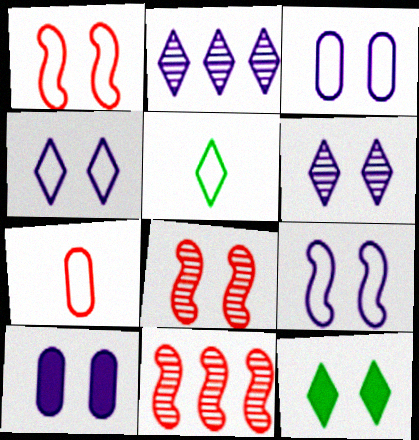[[3, 4, 9], 
[3, 8, 12], 
[5, 10, 11], 
[6, 9, 10]]